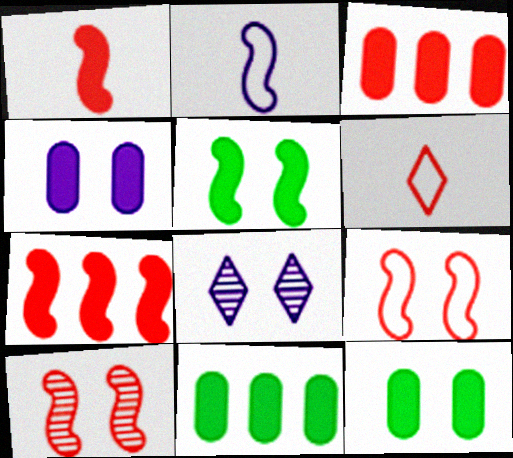[[3, 6, 10], 
[8, 9, 12]]